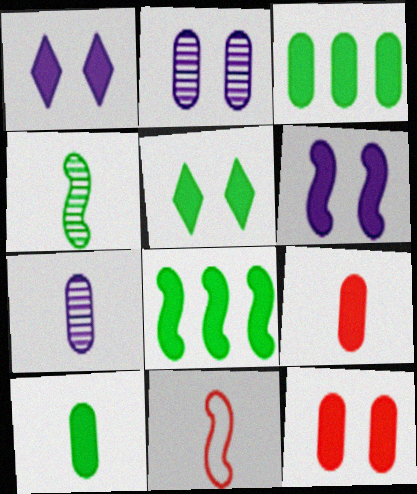[[1, 8, 9], 
[5, 6, 12], 
[5, 8, 10]]